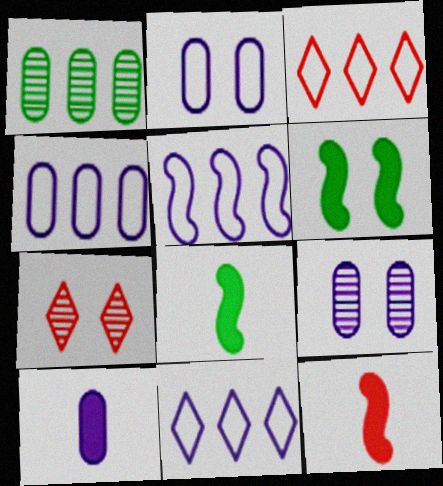[[2, 6, 7], 
[3, 8, 9], 
[4, 5, 11], 
[4, 7, 8], 
[4, 9, 10]]